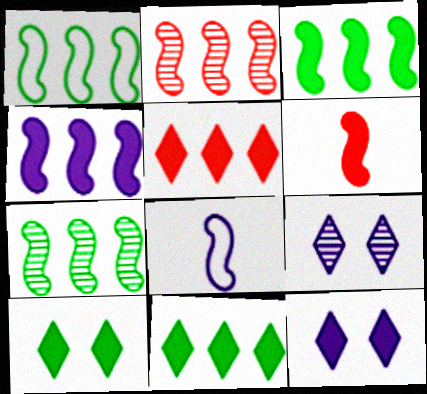[[1, 2, 4], 
[1, 3, 7]]